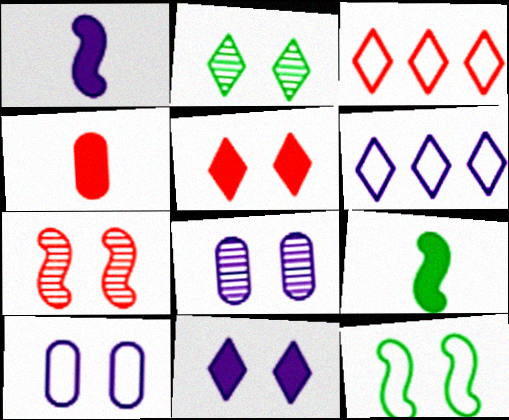[[1, 6, 8], 
[2, 7, 8], 
[3, 4, 7], 
[3, 8, 9], 
[5, 8, 12]]